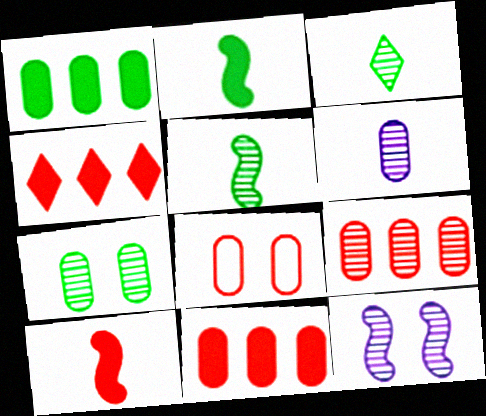[[1, 6, 8], 
[3, 9, 12], 
[6, 7, 9]]